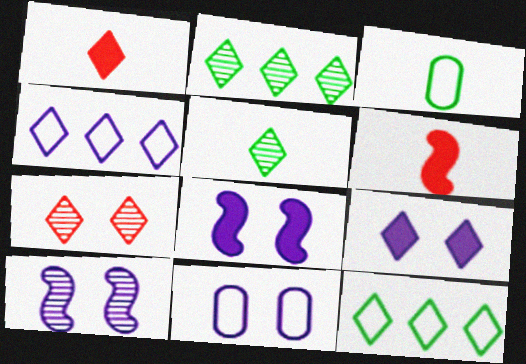[[2, 6, 11], 
[9, 10, 11]]